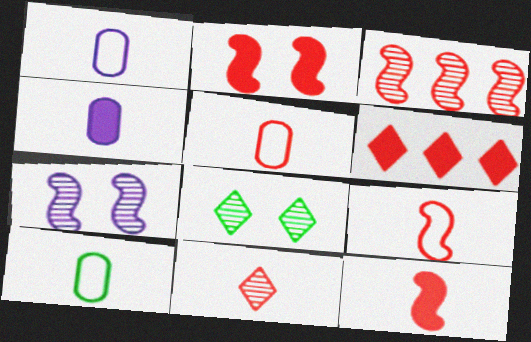[[1, 5, 10], 
[2, 3, 9], 
[5, 11, 12], 
[6, 7, 10]]